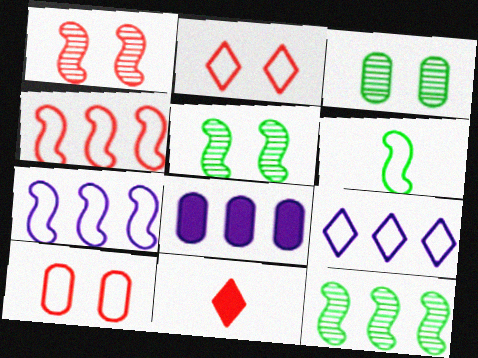[[3, 7, 11], 
[6, 9, 10]]